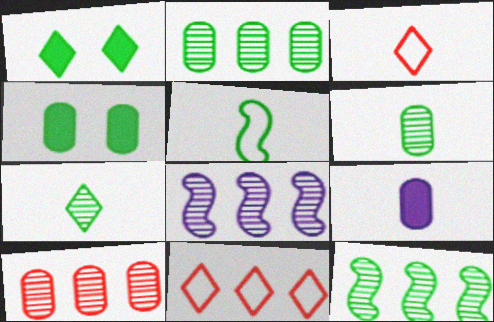[[1, 2, 5], 
[3, 4, 8]]